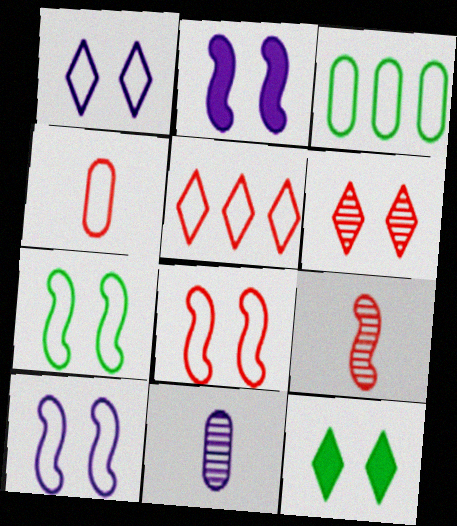[[1, 6, 12], 
[4, 5, 8], 
[7, 8, 10]]